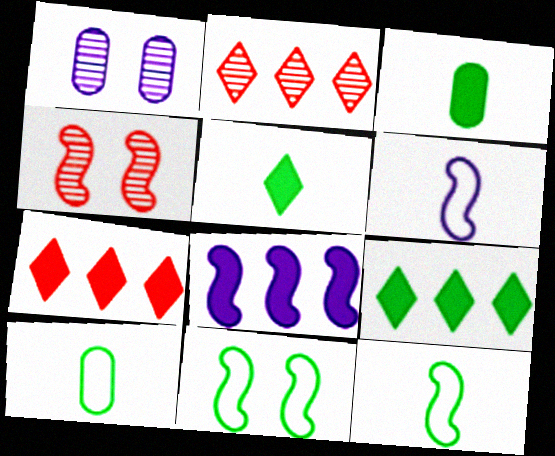[[1, 7, 12], 
[4, 8, 12]]